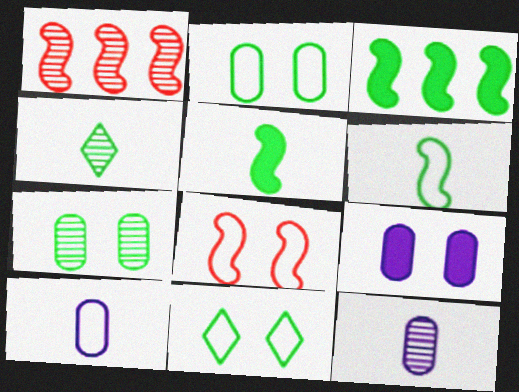[[2, 3, 4]]